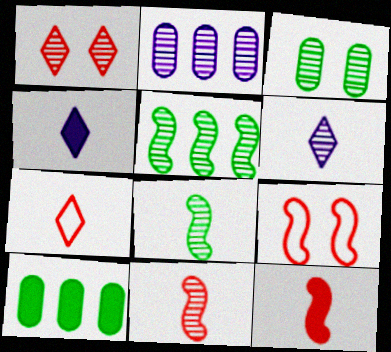[[1, 2, 8], 
[6, 9, 10]]